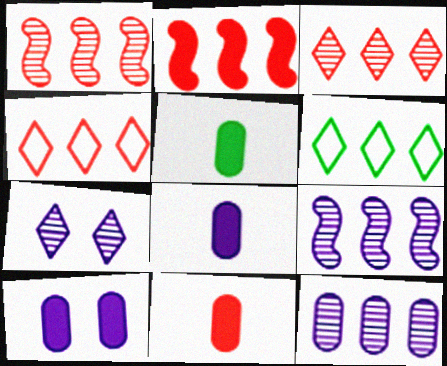[[2, 6, 12], 
[5, 8, 11]]